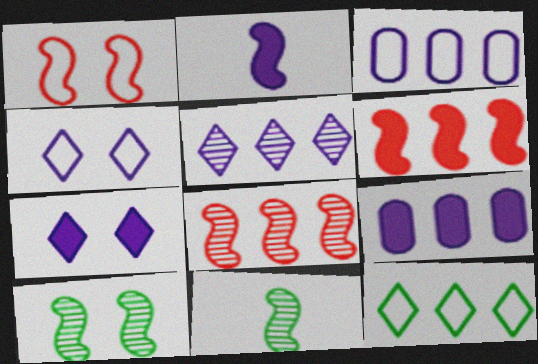[[2, 7, 9], 
[8, 9, 12]]